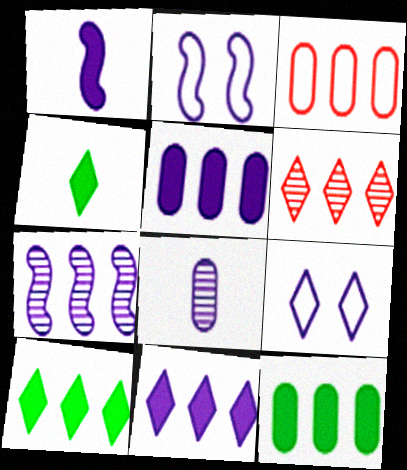[[1, 2, 7], 
[2, 8, 11], 
[3, 7, 10], 
[4, 6, 9]]